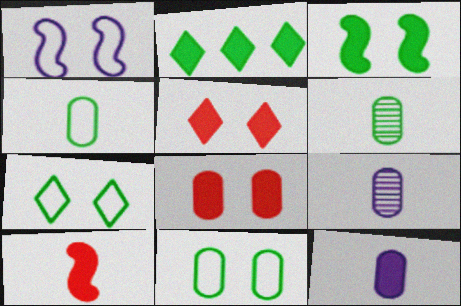[]